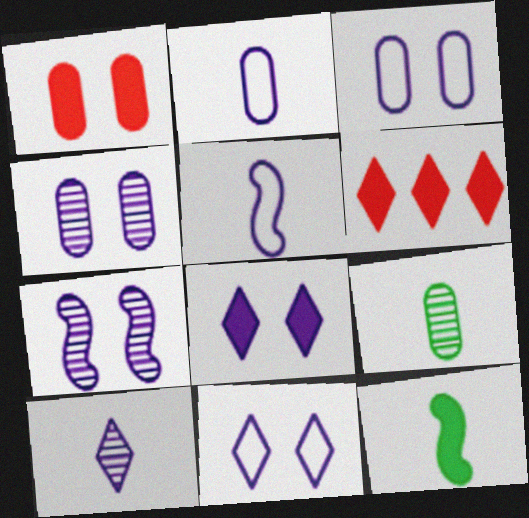[[3, 7, 8]]